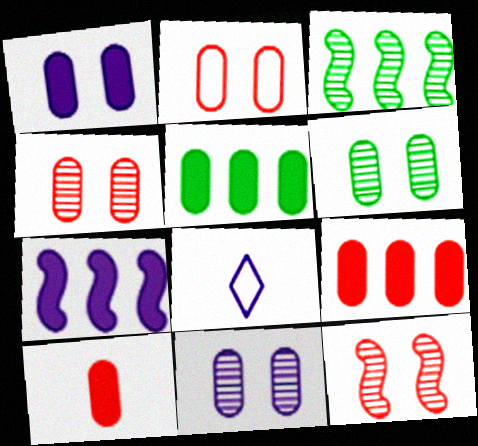[[1, 2, 6], 
[1, 5, 10], 
[4, 6, 11], 
[5, 8, 12], 
[7, 8, 11]]